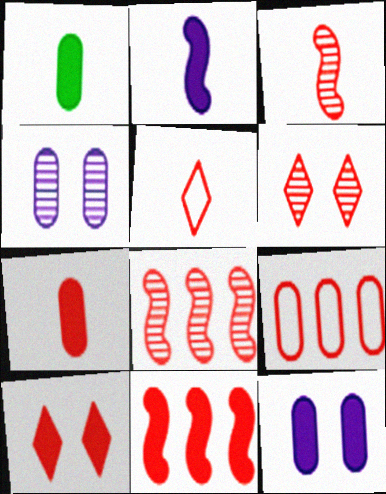[[1, 4, 9], 
[3, 5, 7], 
[3, 9, 10], 
[7, 10, 11]]